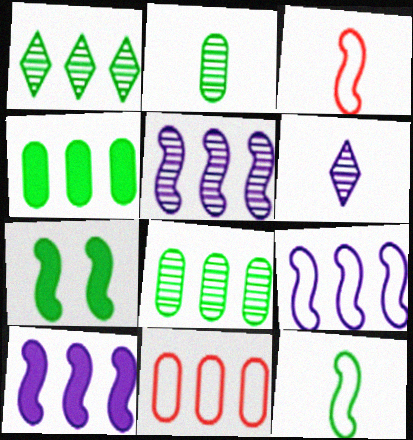[[1, 10, 11], 
[3, 5, 7], 
[5, 9, 10], 
[6, 7, 11]]